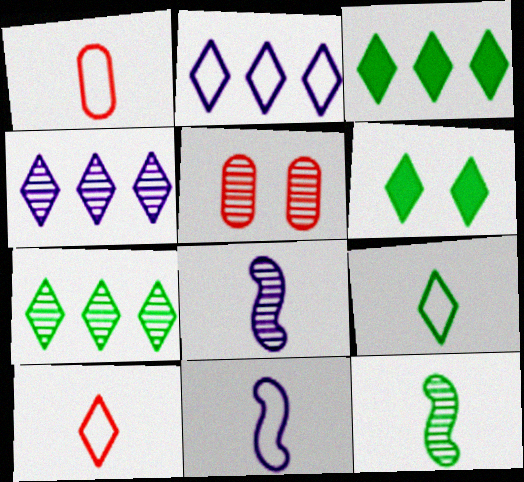[[1, 9, 11], 
[3, 5, 11], 
[4, 5, 12], 
[4, 6, 10], 
[5, 7, 8], 
[6, 7, 9]]